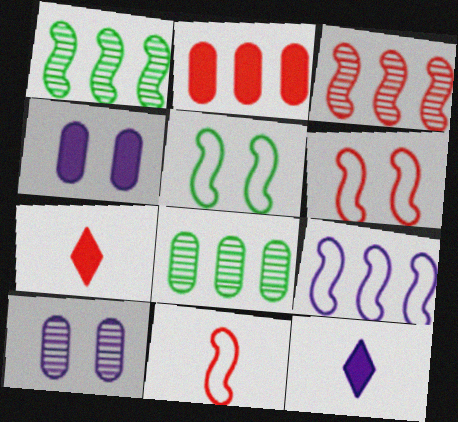[[5, 9, 11], 
[6, 8, 12], 
[9, 10, 12]]